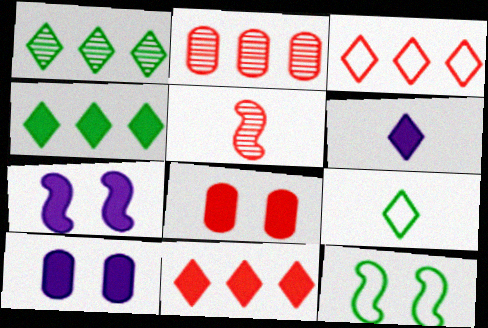[[2, 6, 12], 
[2, 7, 9], 
[3, 5, 8]]